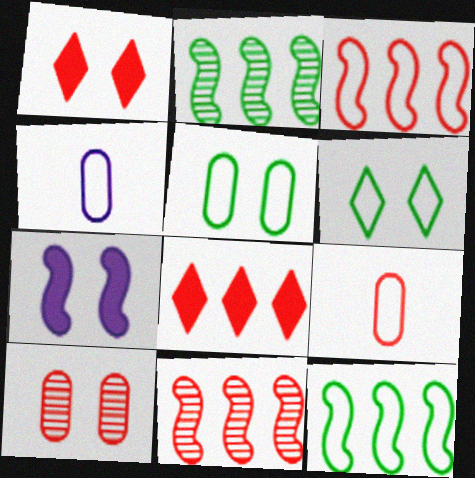[[1, 2, 4], 
[1, 9, 11], 
[3, 4, 6], 
[6, 7, 10]]